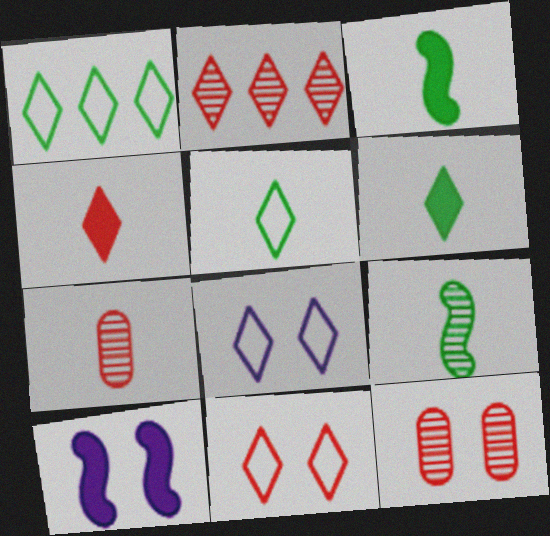[[1, 7, 10], 
[2, 4, 11], 
[2, 6, 8]]